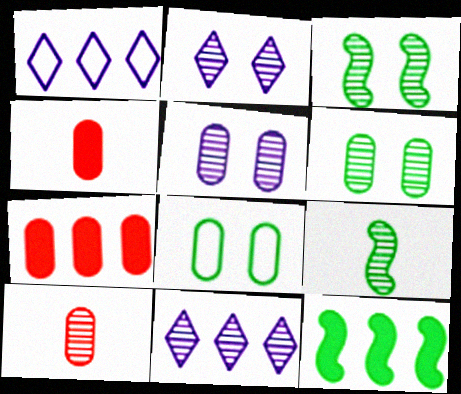[[1, 3, 4], 
[3, 10, 11]]